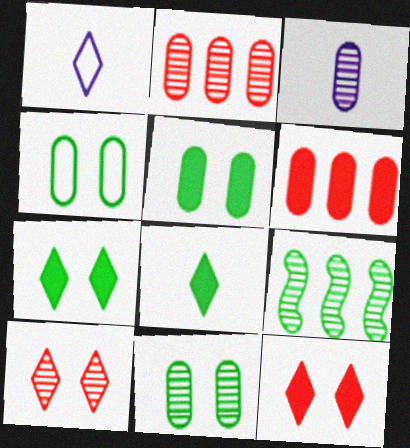[[2, 3, 11], 
[3, 4, 6], 
[3, 9, 10], 
[4, 5, 11], 
[4, 8, 9]]